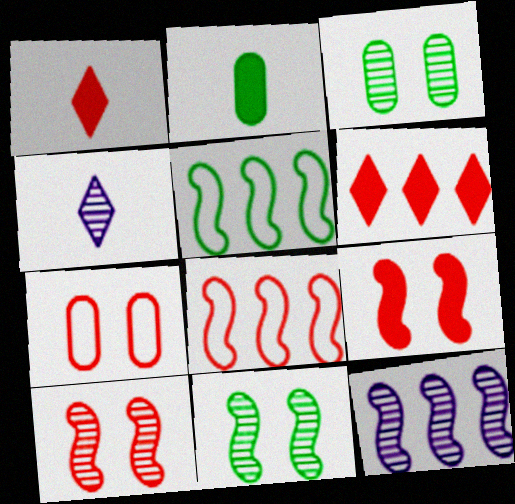[]